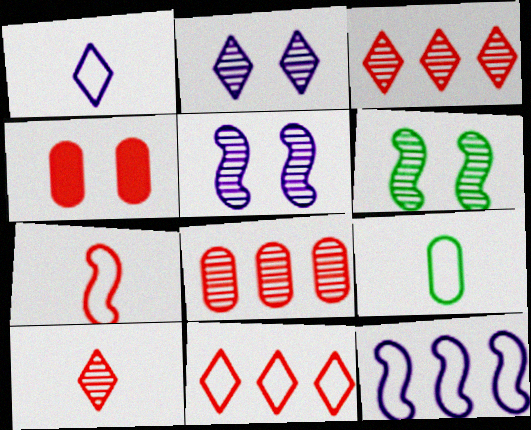[[1, 7, 9], 
[3, 4, 7]]